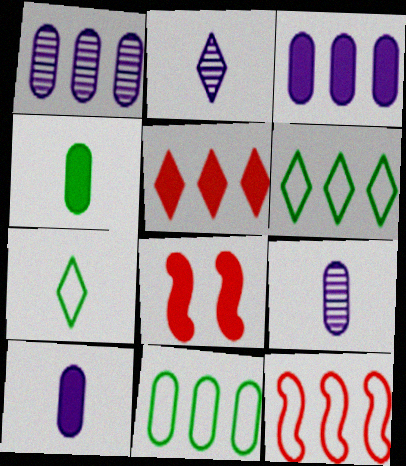[[1, 7, 8], 
[2, 8, 11], 
[6, 8, 9]]